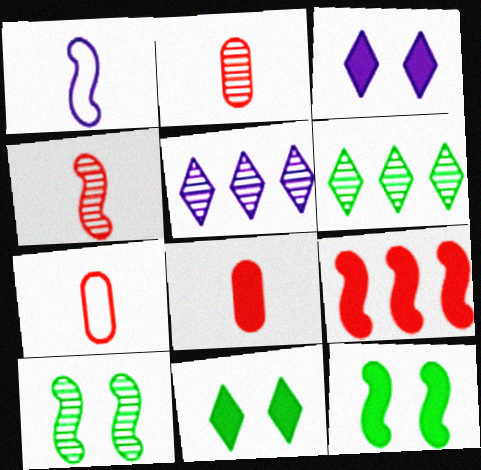[[1, 9, 10], 
[2, 5, 10], 
[2, 7, 8], 
[5, 7, 12]]